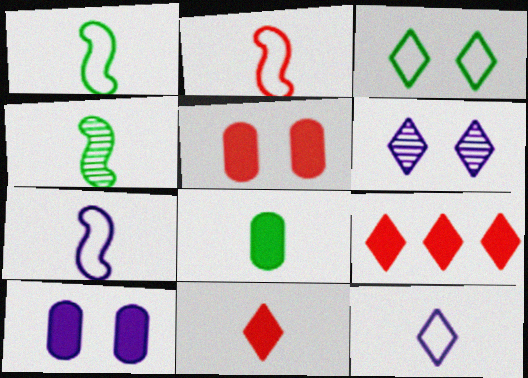[[1, 2, 7]]